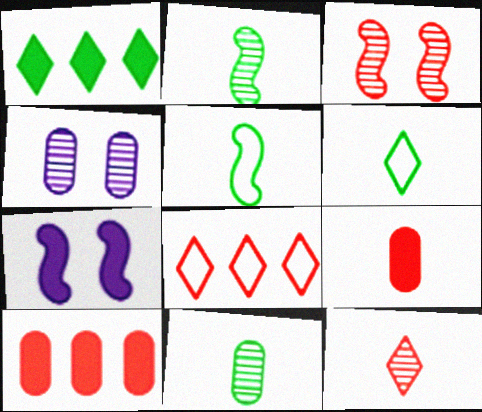[[1, 7, 9], 
[3, 8, 9], 
[7, 8, 11]]